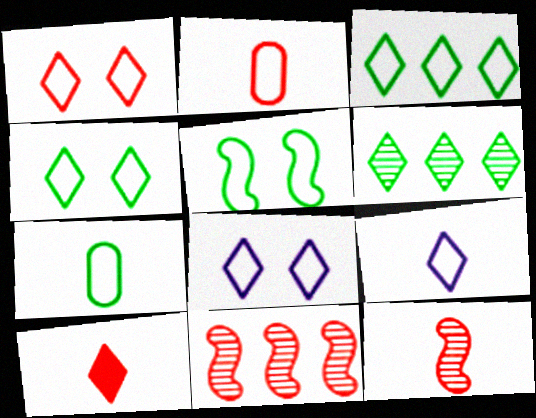[[1, 3, 9], 
[1, 4, 8], 
[2, 10, 12], 
[3, 5, 7], 
[6, 8, 10]]